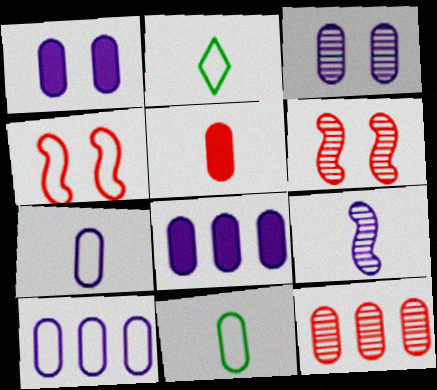[[1, 11, 12], 
[2, 4, 10], 
[2, 5, 9], 
[2, 6, 8], 
[3, 7, 8]]